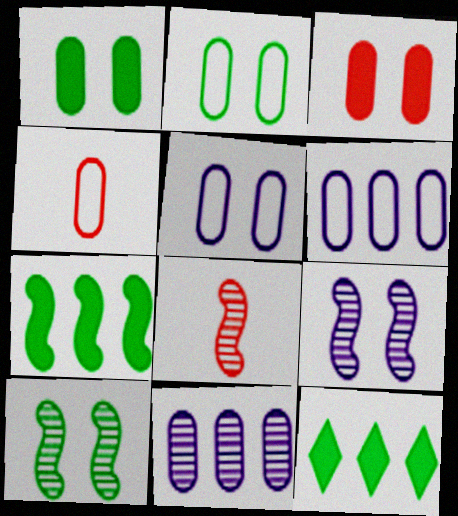[[1, 4, 11], 
[2, 4, 6], 
[4, 9, 12], 
[5, 8, 12]]